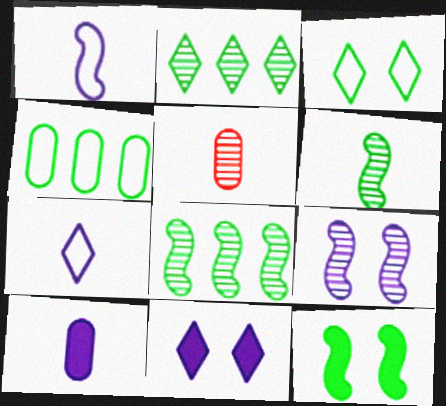[[2, 5, 9]]